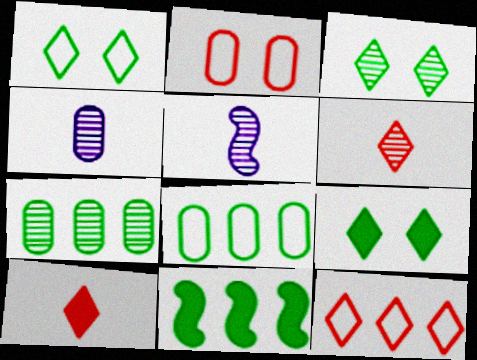[[1, 3, 9]]